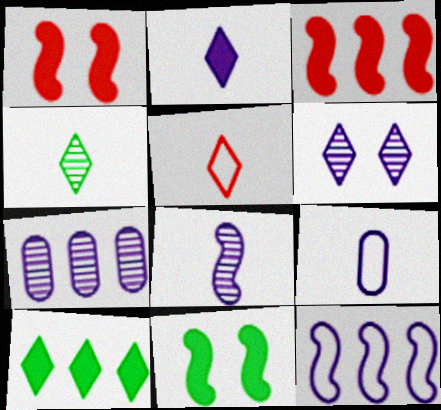[[2, 4, 5], 
[2, 8, 9], 
[5, 6, 10], 
[5, 7, 11], 
[6, 7, 8]]